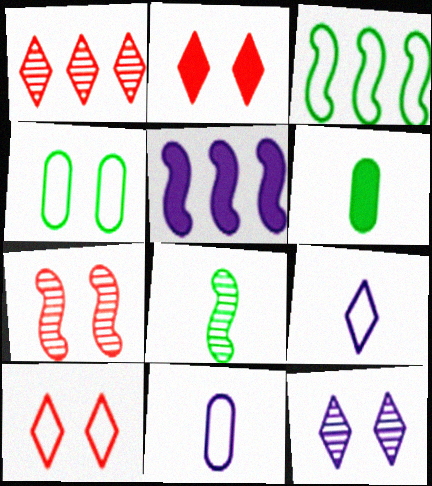[[2, 5, 6], 
[3, 10, 11], 
[5, 11, 12]]